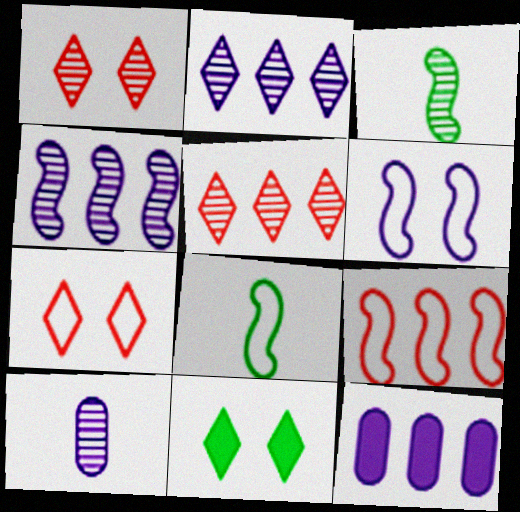[[1, 8, 12], 
[3, 7, 12], 
[6, 8, 9], 
[9, 10, 11]]